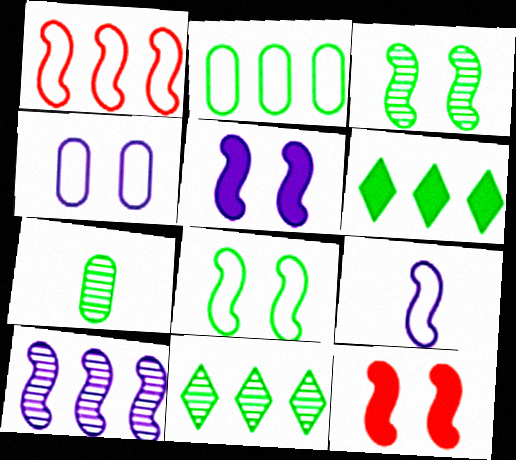[[1, 8, 9], 
[3, 7, 11], 
[5, 9, 10], 
[6, 7, 8]]